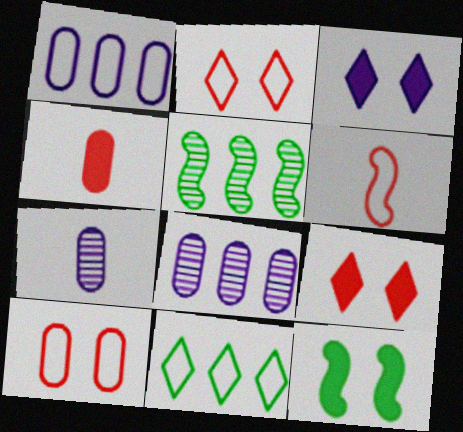[]